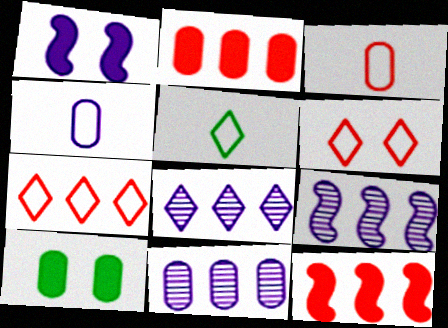[[1, 4, 8], 
[3, 10, 11], 
[8, 9, 11]]